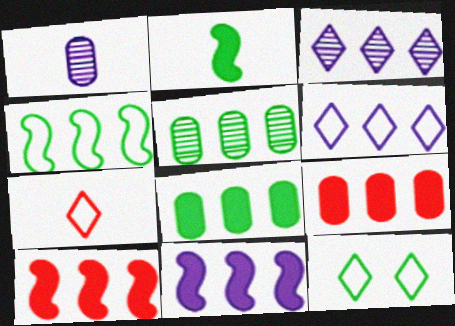[[1, 2, 7], 
[1, 10, 12], 
[2, 5, 12], 
[3, 4, 9], 
[5, 6, 10], 
[6, 7, 12]]